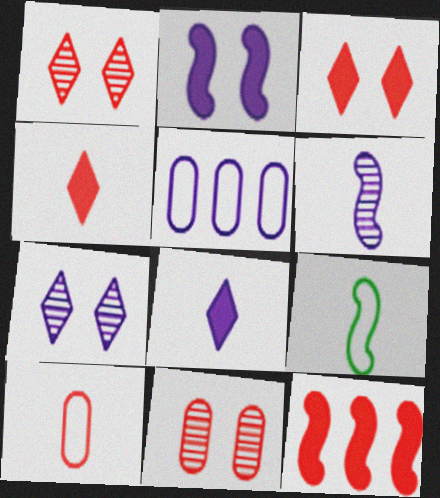[[1, 10, 12]]